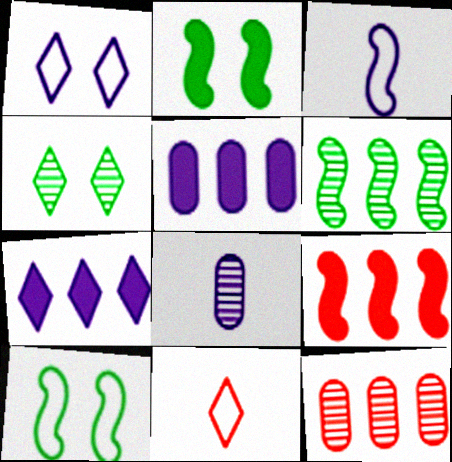[[4, 7, 11]]